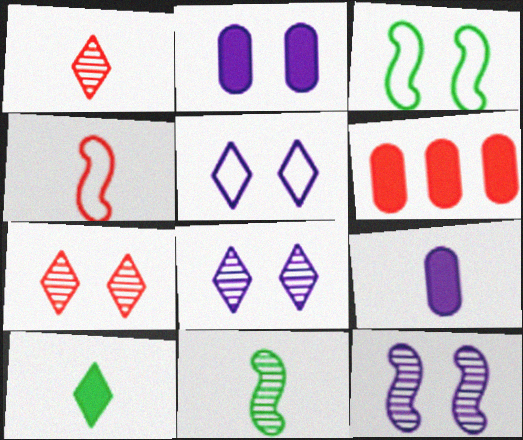[[2, 3, 7], 
[2, 5, 12], 
[4, 6, 7], 
[5, 6, 11]]